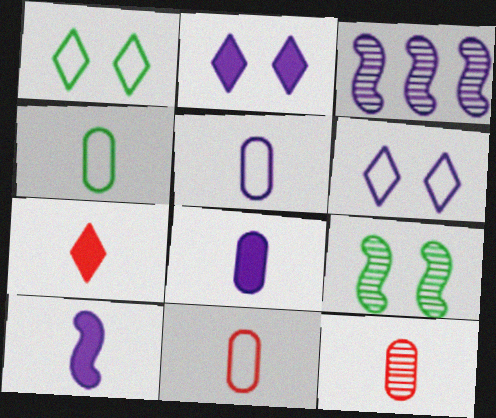[[2, 3, 5], 
[3, 6, 8], 
[4, 5, 11], 
[4, 8, 12]]